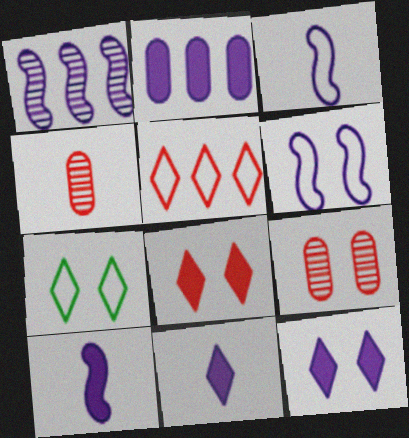[[1, 6, 10], 
[2, 10, 12]]